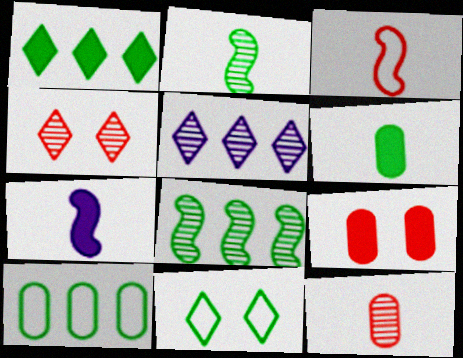[[1, 7, 9], 
[1, 8, 10], 
[2, 3, 7], 
[4, 7, 10], 
[6, 8, 11]]